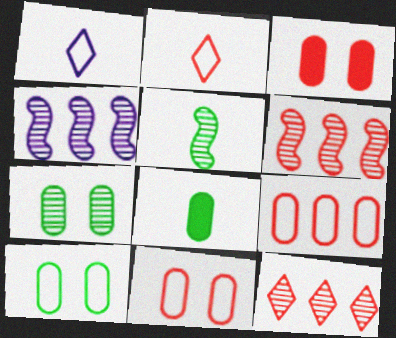[[2, 3, 6]]